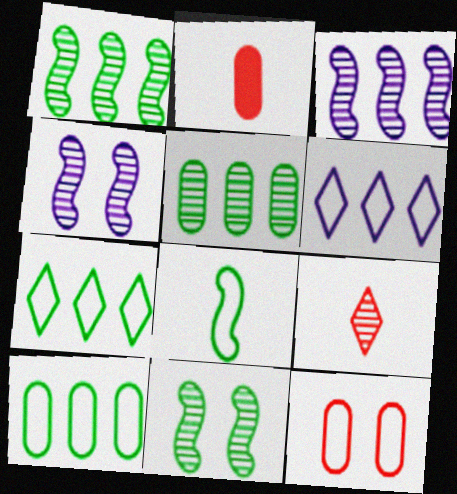[[2, 4, 7], 
[2, 6, 11], 
[4, 5, 9], 
[6, 8, 12]]